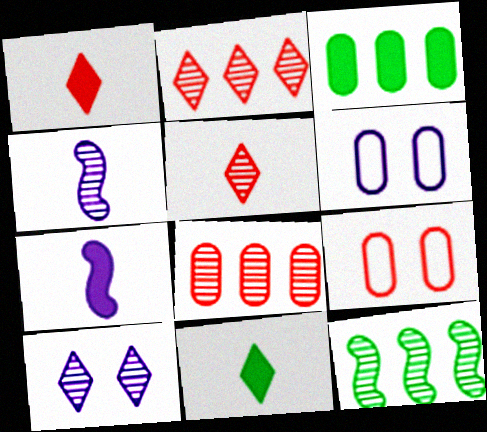[[1, 6, 12]]